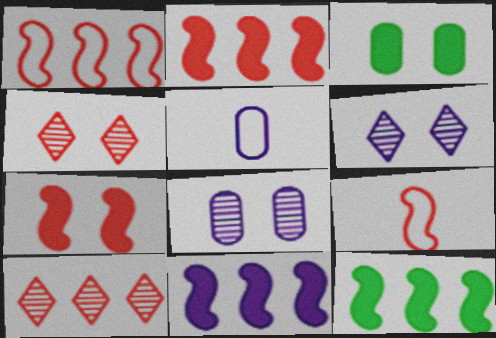[[2, 11, 12], 
[4, 5, 12], 
[5, 6, 11]]